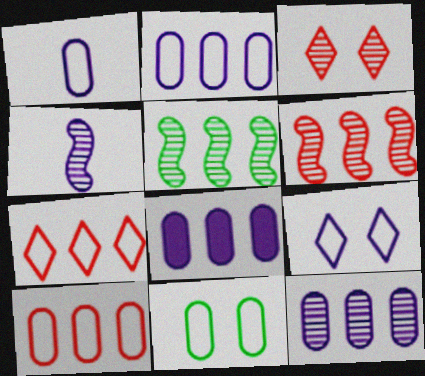[[1, 10, 11], 
[2, 8, 12], 
[4, 8, 9], 
[5, 7, 8]]